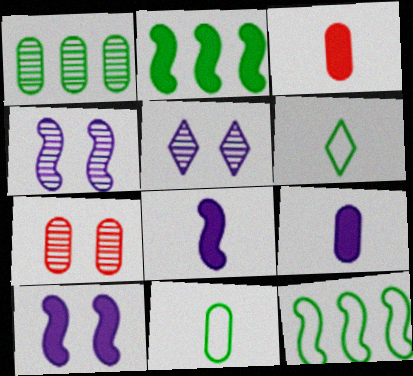[[3, 5, 12]]